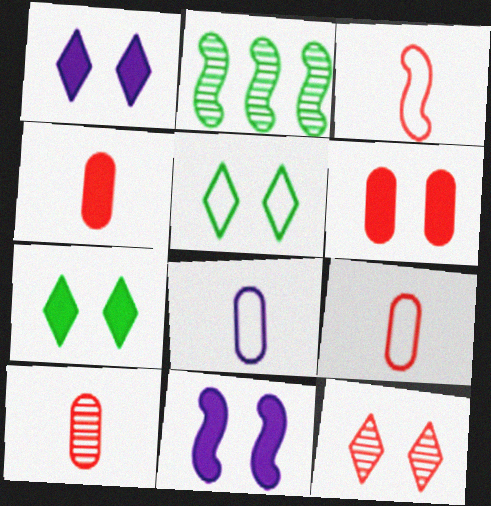[[1, 2, 9], 
[1, 5, 12], 
[2, 3, 11], 
[4, 9, 10], 
[6, 7, 11]]